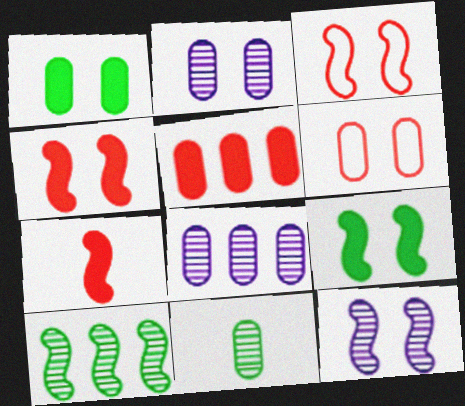[[1, 2, 6], 
[3, 9, 12]]